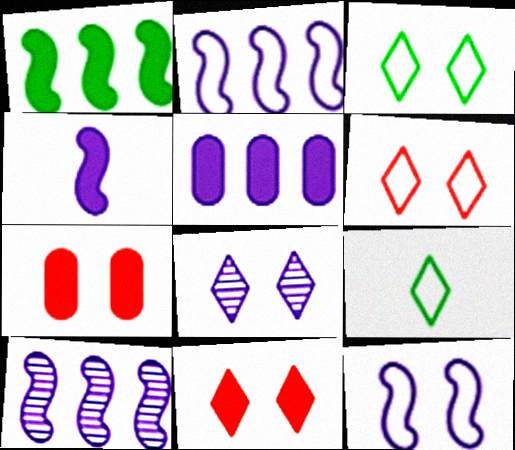[[3, 8, 11], 
[4, 10, 12], 
[7, 9, 10]]